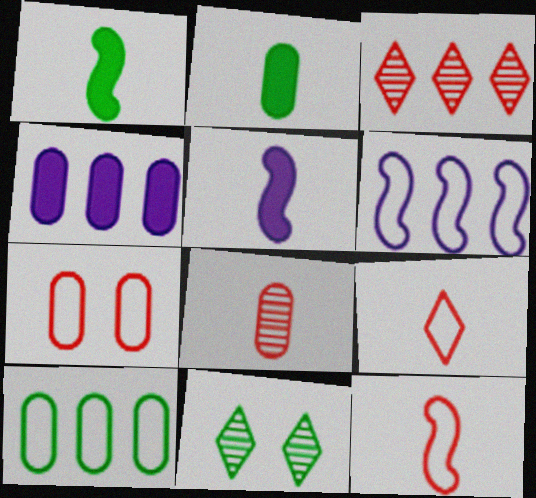[[1, 10, 11], 
[4, 11, 12]]